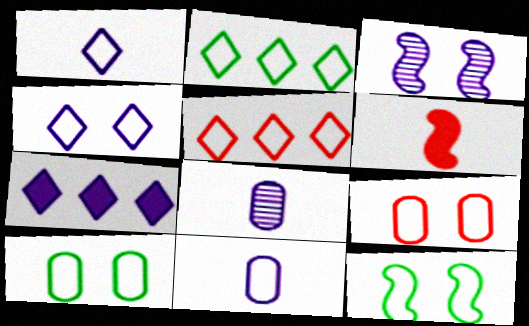[[3, 7, 11], 
[4, 9, 12], 
[5, 11, 12]]